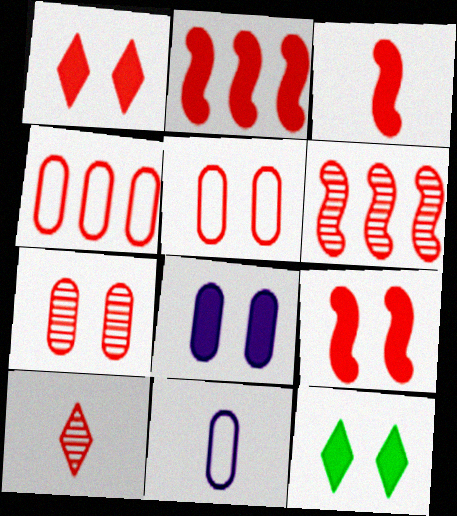[[2, 3, 9], 
[2, 5, 10], 
[4, 9, 10], 
[6, 7, 10], 
[6, 11, 12], 
[8, 9, 12]]